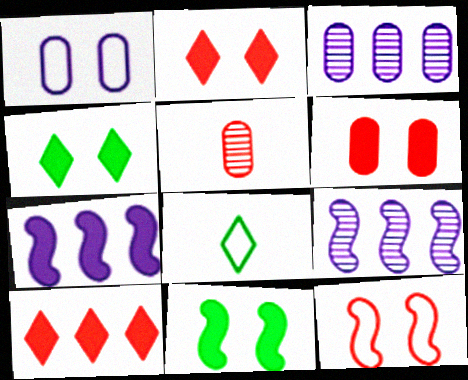[[5, 10, 12], 
[6, 8, 9]]